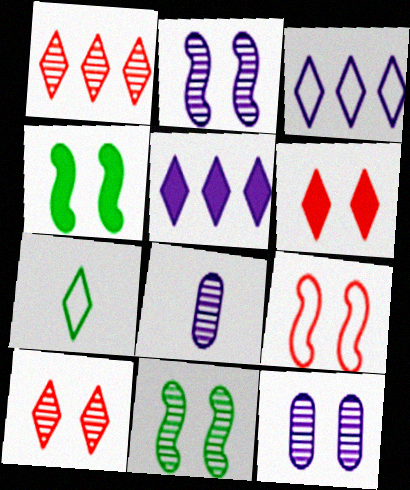[[1, 8, 11], 
[2, 4, 9], 
[5, 7, 10], 
[10, 11, 12]]